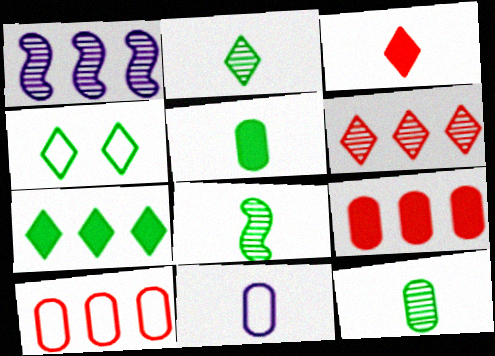[[1, 7, 10], 
[2, 4, 7], 
[2, 8, 12], 
[3, 8, 11]]